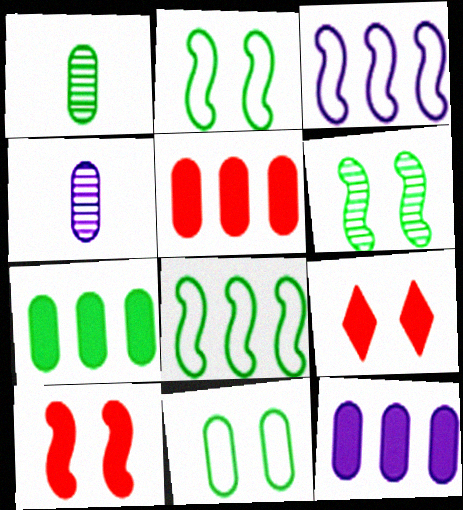[[1, 3, 9], 
[1, 7, 11], 
[4, 5, 11], 
[4, 8, 9], 
[5, 7, 12]]